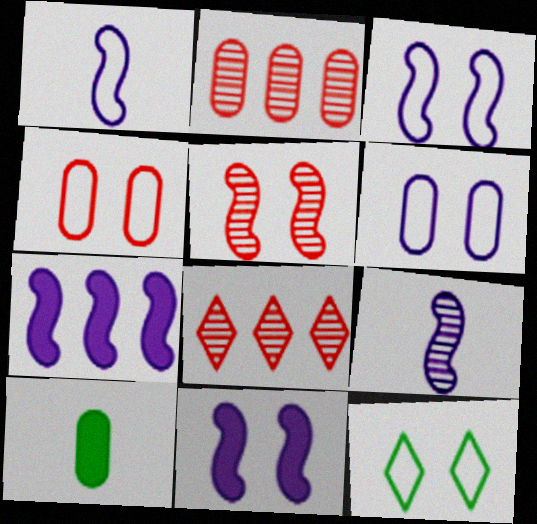[[2, 6, 10], 
[3, 4, 12], 
[3, 7, 9], 
[3, 8, 10]]